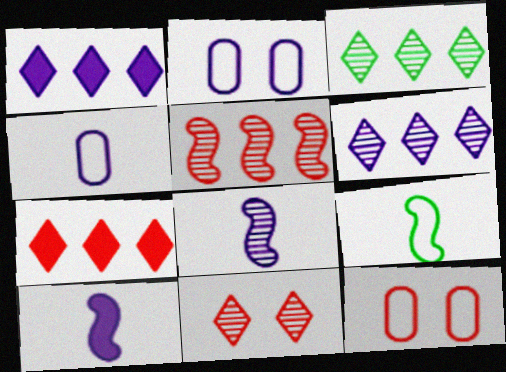[[1, 2, 8], 
[2, 6, 10], 
[3, 10, 12]]